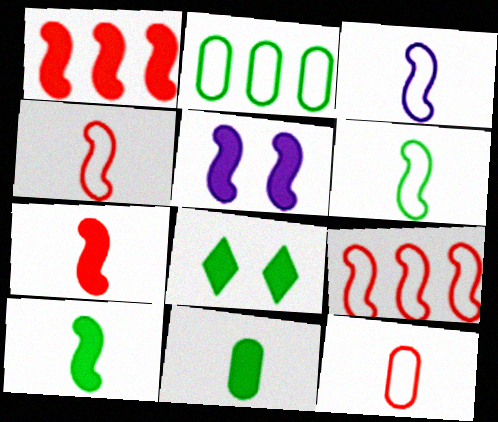[[1, 5, 10], 
[3, 4, 6]]